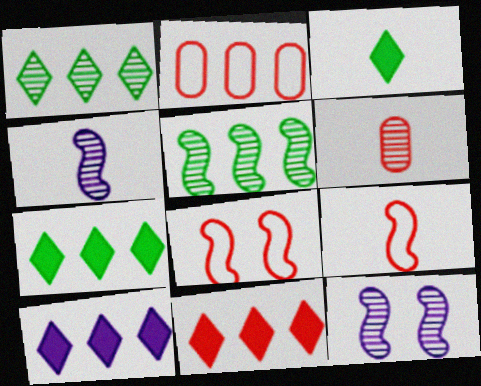[[1, 6, 12], 
[2, 3, 12], 
[2, 5, 10], 
[6, 8, 11], 
[7, 10, 11]]